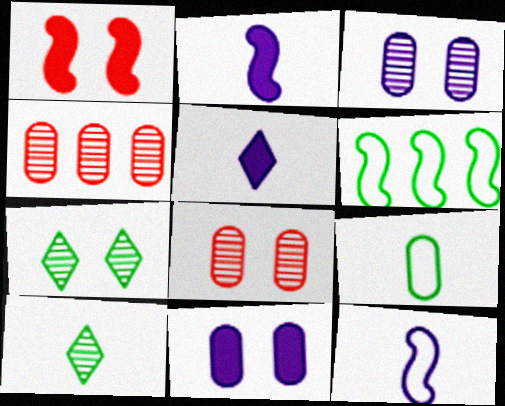[[4, 9, 11], 
[5, 6, 8]]